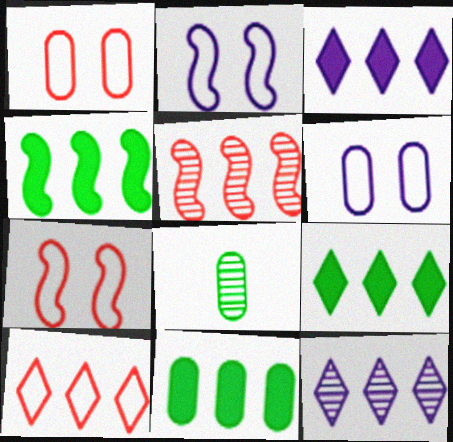[[3, 7, 8], 
[4, 9, 11], 
[9, 10, 12]]